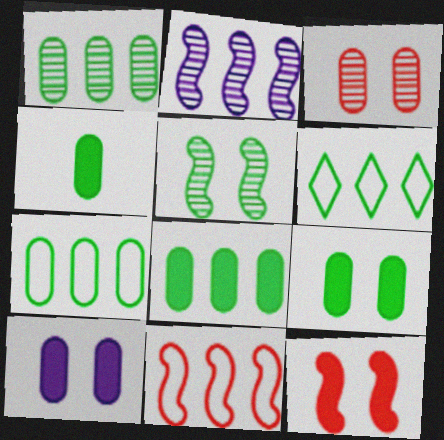[[1, 7, 8], 
[4, 5, 6], 
[4, 8, 9]]